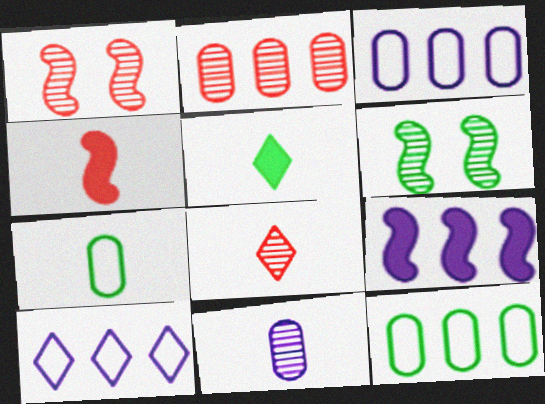[[1, 2, 8], 
[1, 3, 5], 
[5, 6, 12]]